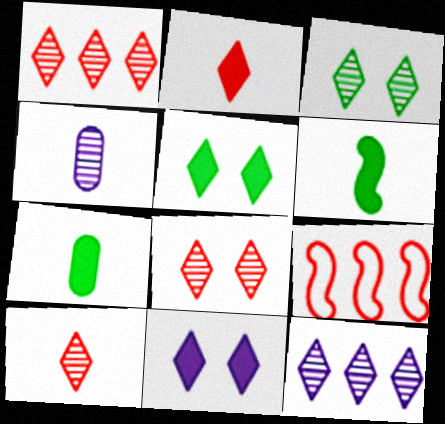[[1, 8, 10], 
[3, 10, 12], 
[4, 5, 9]]